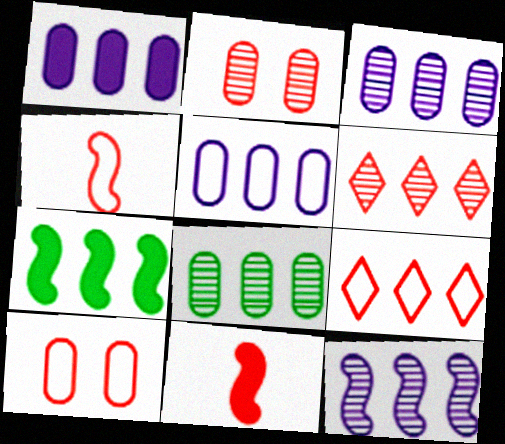[[1, 3, 5], 
[2, 9, 11], 
[3, 7, 9], 
[4, 9, 10], 
[5, 6, 7], 
[6, 8, 12], 
[6, 10, 11]]